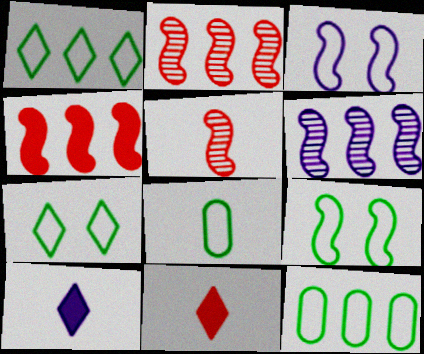[[1, 8, 9], 
[5, 8, 10]]